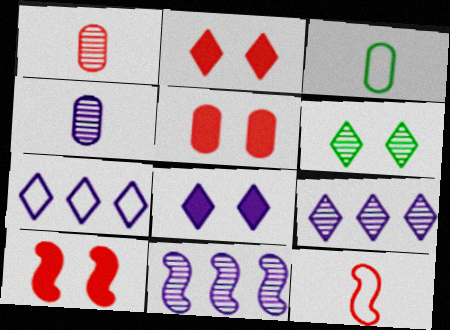[[1, 6, 11], 
[2, 3, 11], 
[2, 5, 10], 
[3, 9, 10]]